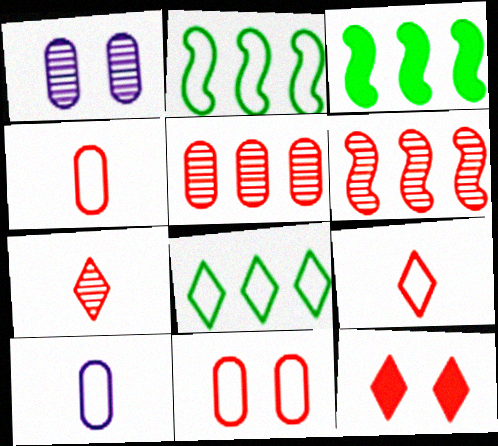[[1, 3, 9], 
[4, 6, 12]]